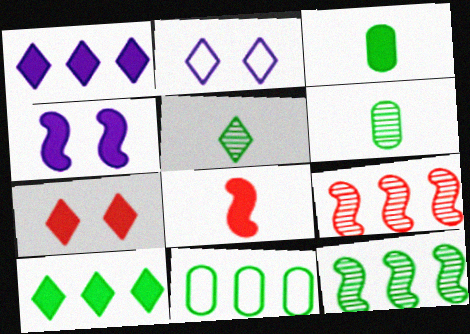[[1, 9, 11], 
[2, 3, 9], 
[10, 11, 12]]